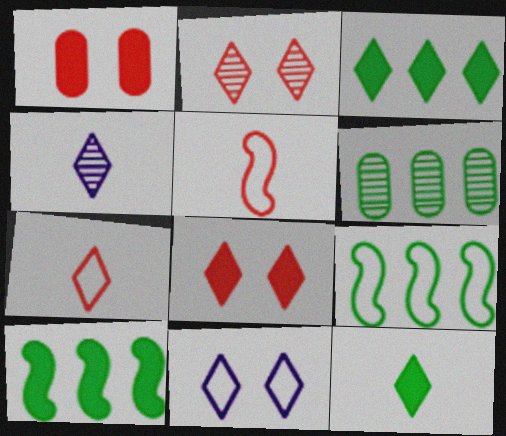[[1, 4, 9], 
[3, 6, 9], 
[4, 7, 12]]